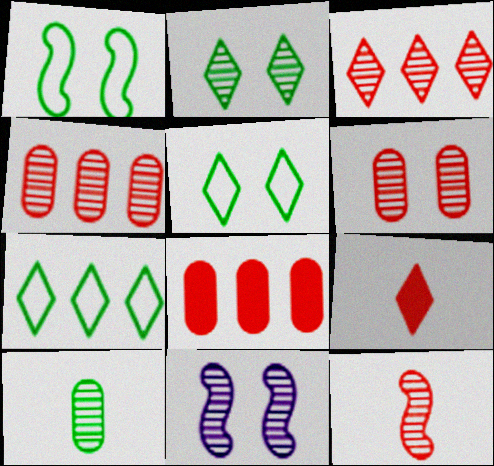[[2, 6, 11], 
[3, 6, 12], 
[3, 10, 11]]